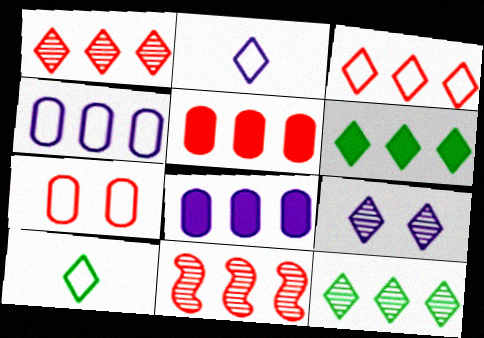[[3, 5, 11], 
[4, 6, 11]]